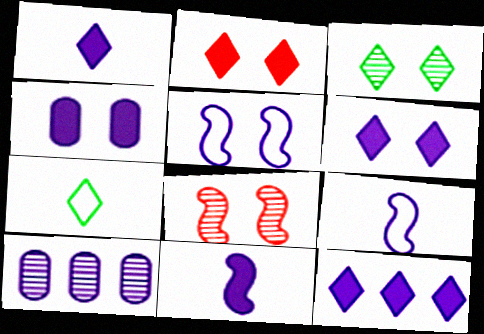[[1, 5, 10], 
[1, 6, 12], 
[4, 11, 12], 
[6, 9, 10]]